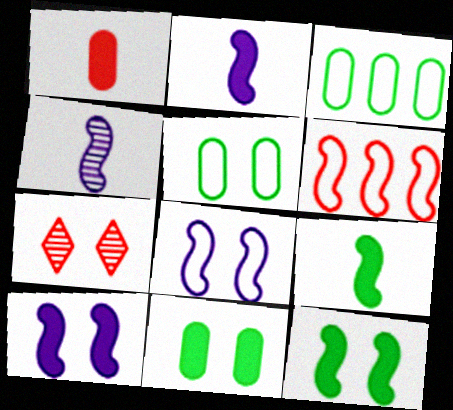[[1, 6, 7], 
[2, 3, 7], 
[4, 6, 12], 
[5, 7, 10], 
[7, 8, 11]]